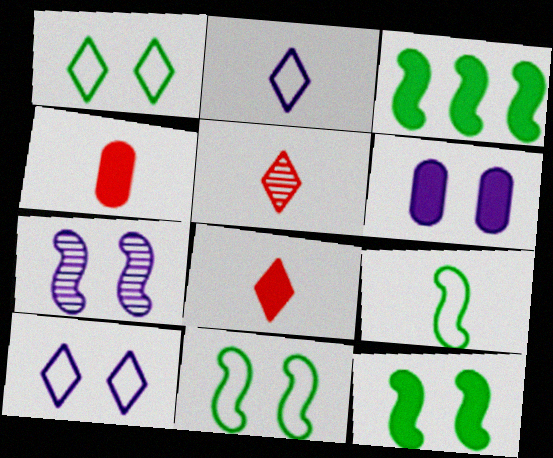[[3, 6, 8], 
[6, 7, 10]]